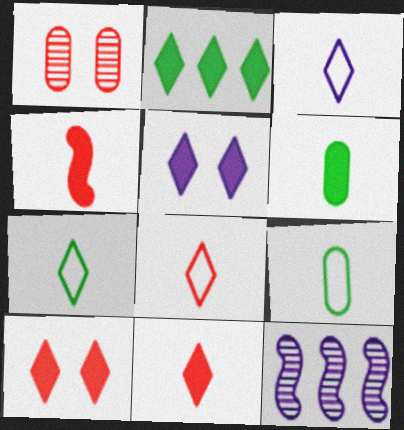[[2, 5, 11], 
[3, 7, 8], 
[9, 10, 12]]